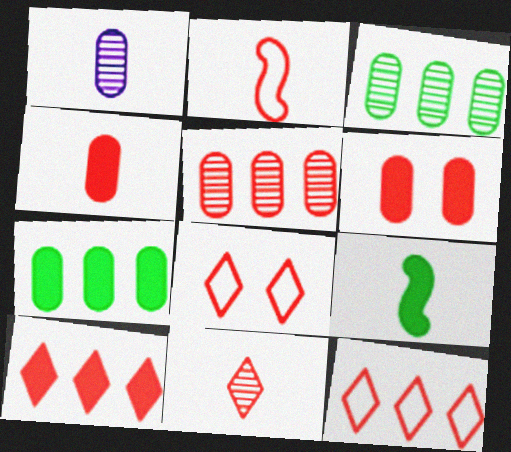[[2, 4, 11], 
[8, 10, 11]]